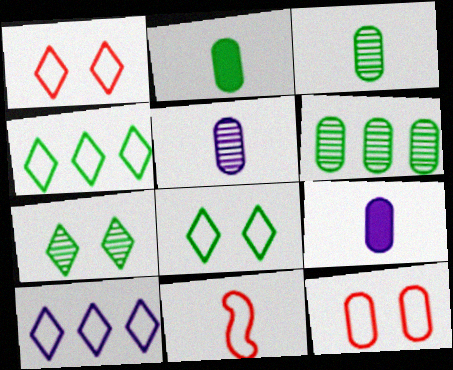[[6, 9, 12]]